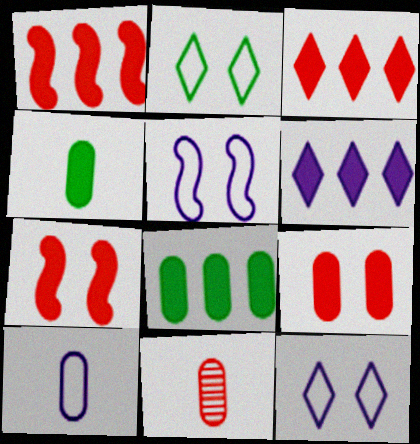[[1, 6, 8], 
[4, 6, 7], 
[4, 10, 11]]